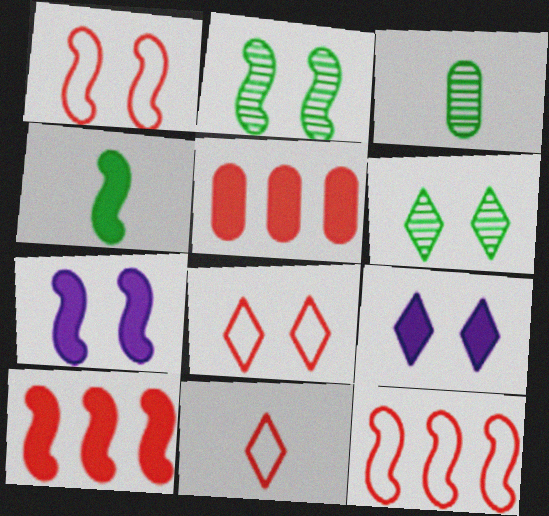[[1, 2, 7], 
[3, 9, 12], 
[4, 5, 9], 
[4, 7, 10], 
[6, 8, 9]]